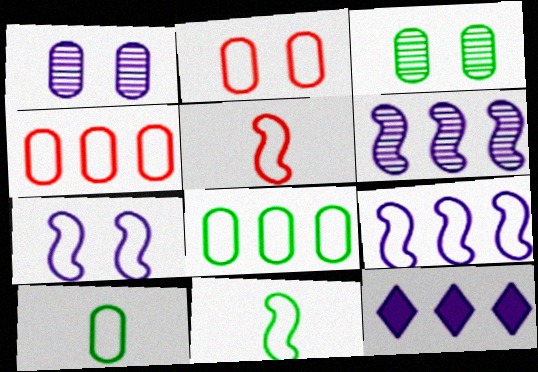[[3, 5, 12]]